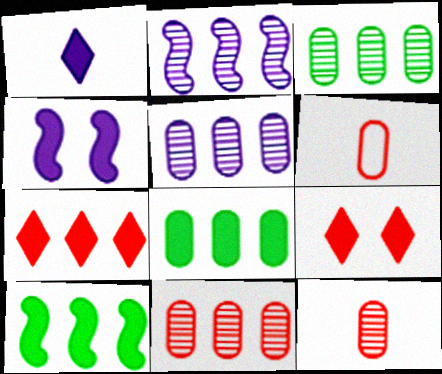[[3, 5, 11]]